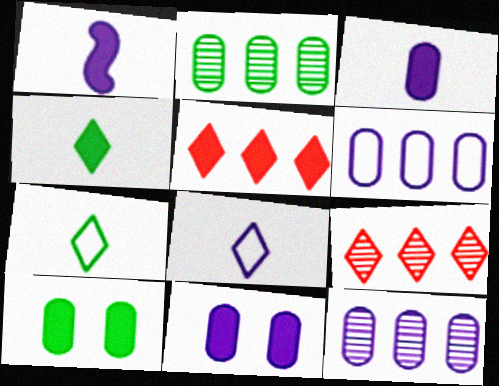[[1, 5, 10]]